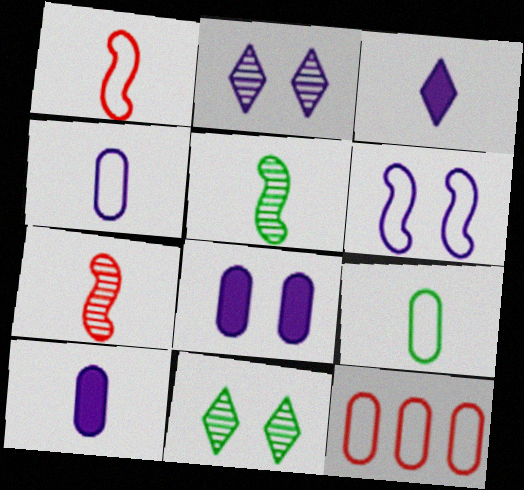[[2, 6, 8], 
[3, 7, 9]]